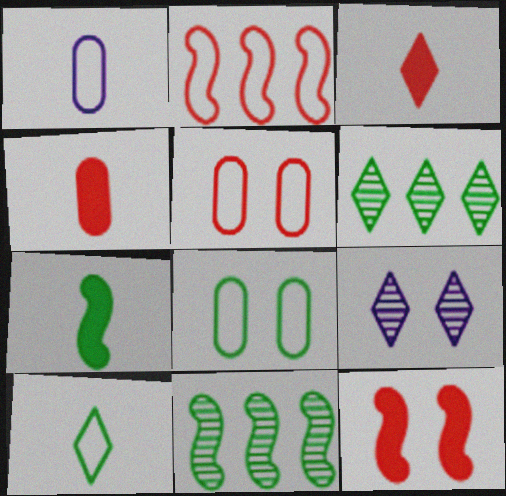[[1, 6, 12], 
[6, 7, 8], 
[8, 9, 12]]